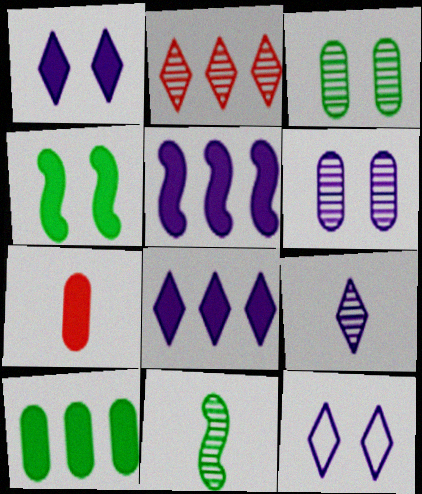[[2, 6, 11], 
[4, 7, 8], 
[8, 9, 12]]